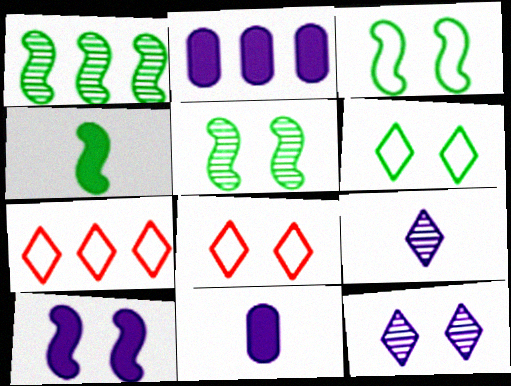[[1, 2, 7], 
[1, 3, 4], 
[1, 8, 11], 
[5, 7, 11]]